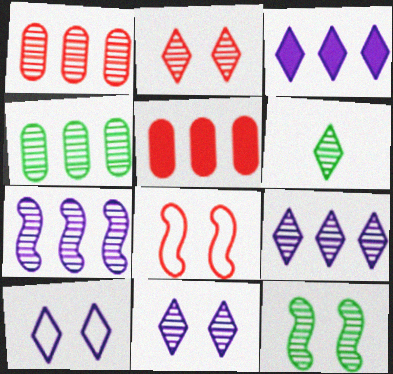[[2, 6, 9], 
[4, 6, 12]]